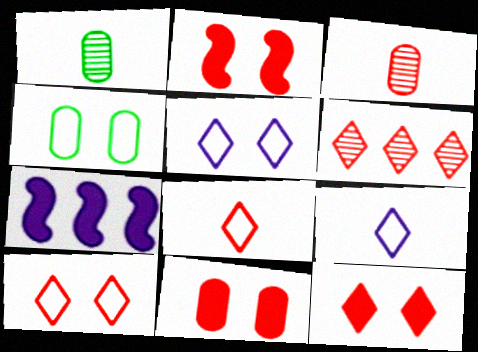[[1, 7, 10], 
[2, 11, 12], 
[6, 8, 12]]